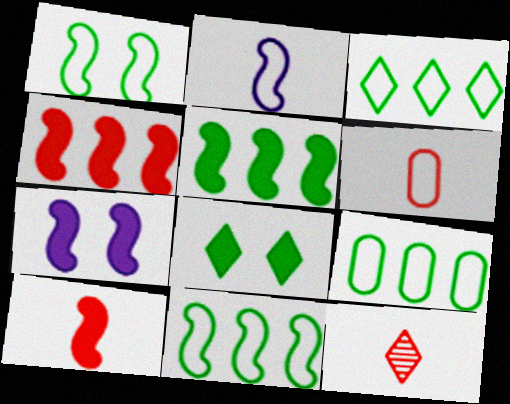[[3, 9, 11], 
[5, 7, 10], 
[6, 10, 12], 
[7, 9, 12]]